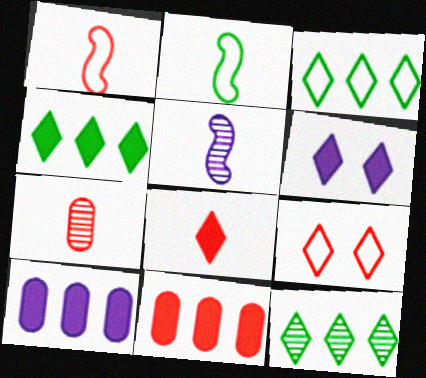[[1, 7, 8], 
[3, 4, 12], 
[4, 6, 8]]